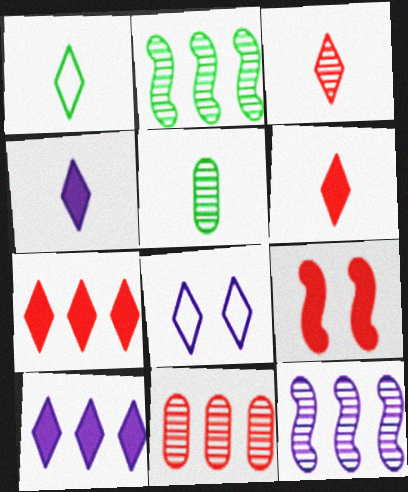[[1, 3, 4]]